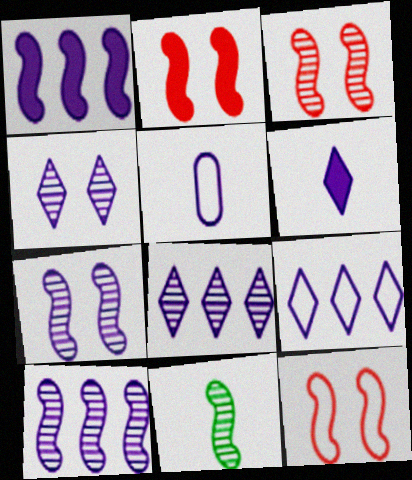[[1, 4, 5], 
[1, 11, 12], 
[2, 3, 12], 
[3, 10, 11], 
[4, 6, 9]]